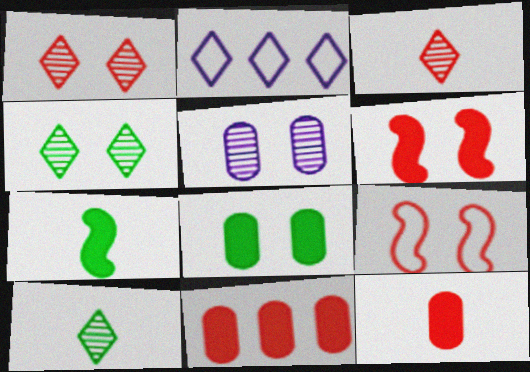[[3, 9, 11]]